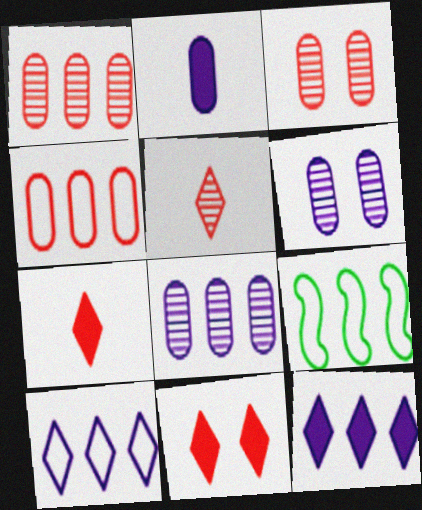[[1, 9, 12], 
[4, 9, 10], 
[6, 7, 9]]